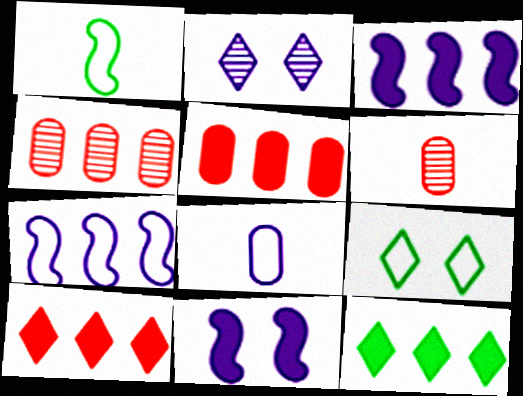[[1, 2, 5], 
[2, 3, 8], 
[3, 5, 12], 
[3, 6, 9], 
[4, 7, 12]]